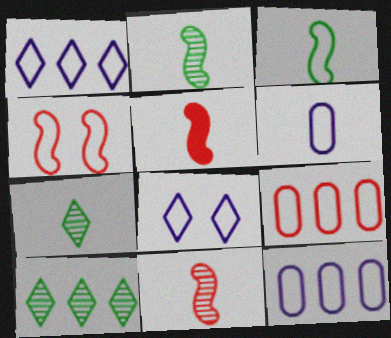[[3, 8, 9], 
[5, 6, 7]]